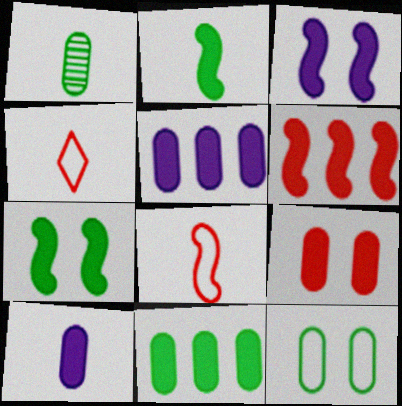[[1, 11, 12], 
[2, 3, 6], 
[9, 10, 11]]